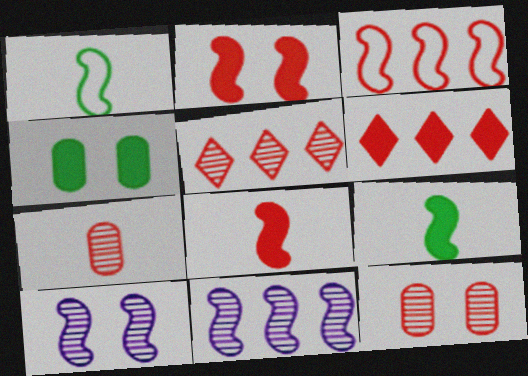[[1, 2, 11], 
[3, 9, 10]]